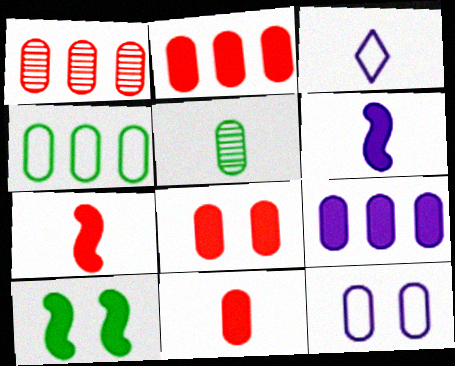[[1, 3, 10], 
[1, 4, 9], 
[2, 5, 12], 
[2, 8, 11], 
[3, 5, 7]]